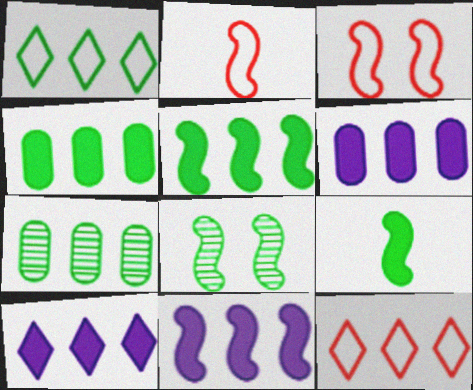[[1, 5, 7], 
[2, 8, 11], 
[6, 10, 11], 
[7, 11, 12]]